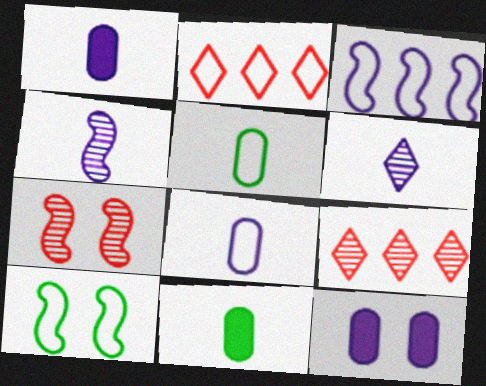[[1, 9, 10], 
[2, 8, 10], 
[3, 6, 12]]